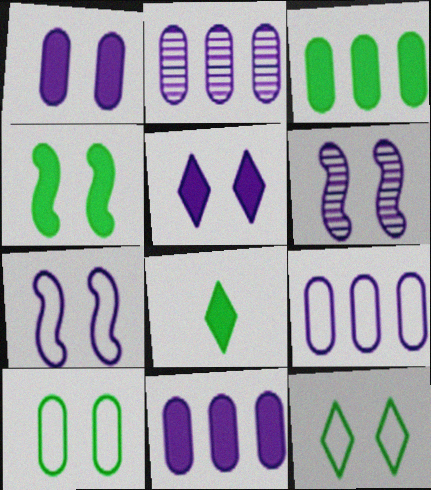[[2, 9, 11], 
[3, 4, 8]]